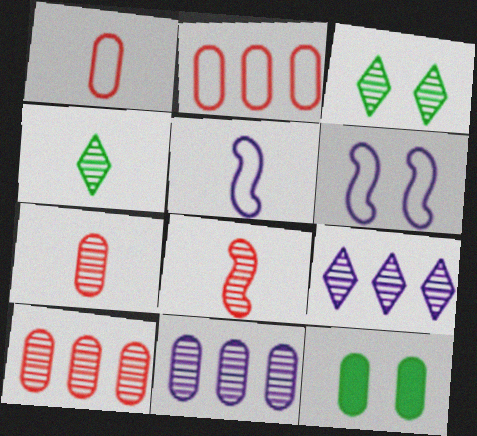[[1, 11, 12], 
[3, 8, 11]]